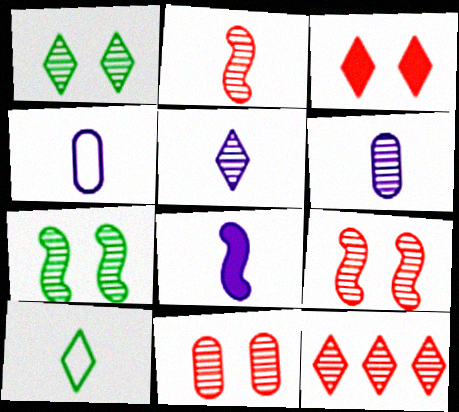[[1, 5, 12], 
[2, 11, 12], 
[4, 5, 8], 
[6, 7, 12]]